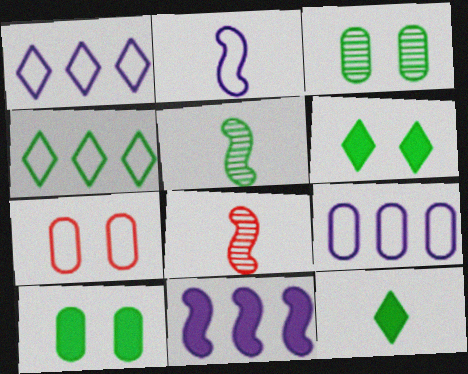[[1, 8, 10], 
[2, 4, 7], 
[4, 5, 10], 
[6, 8, 9]]